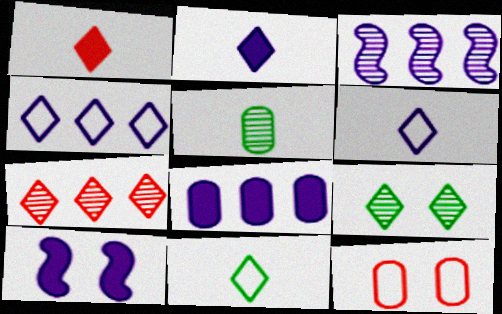[[1, 4, 9], 
[2, 8, 10], 
[3, 4, 8], 
[5, 8, 12], 
[9, 10, 12]]